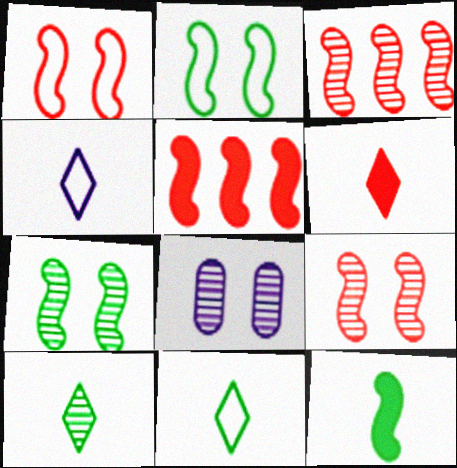[[3, 8, 10], 
[4, 6, 10], 
[5, 8, 11]]